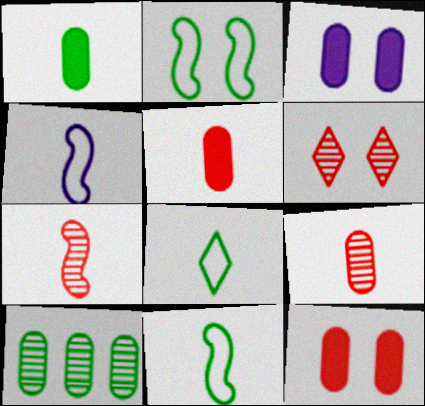[[2, 3, 6]]